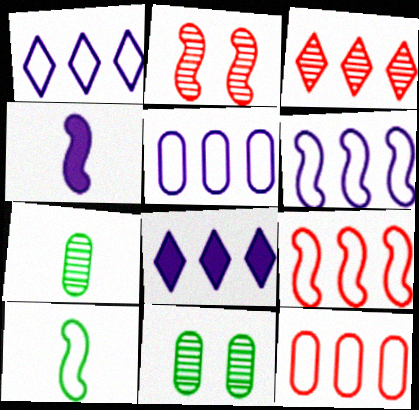[[1, 5, 6]]